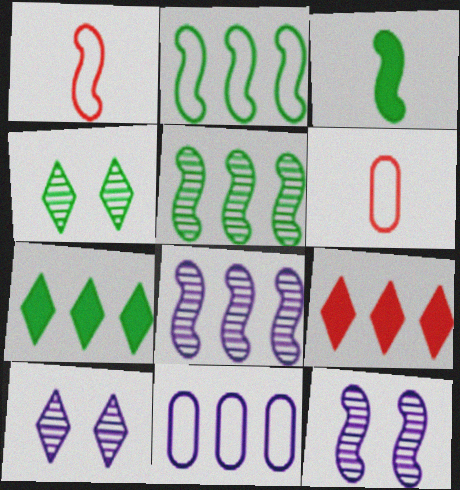[[5, 9, 11], 
[6, 7, 12]]